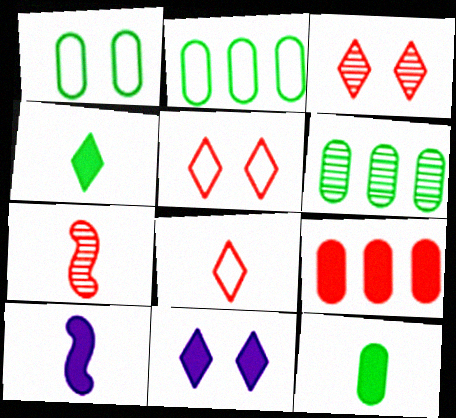[[1, 6, 12], 
[2, 3, 10], 
[2, 7, 11], 
[5, 6, 10], 
[5, 7, 9]]